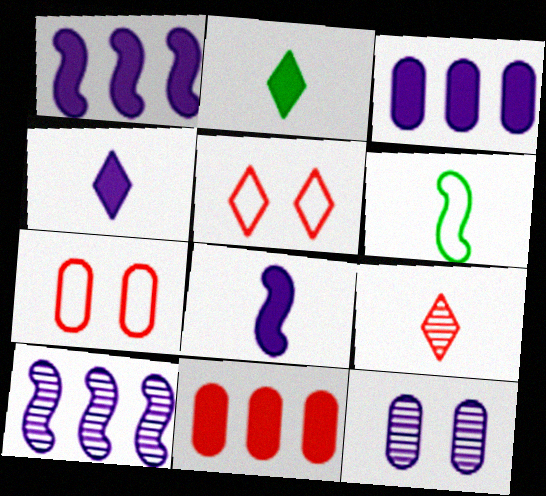[[2, 7, 10]]